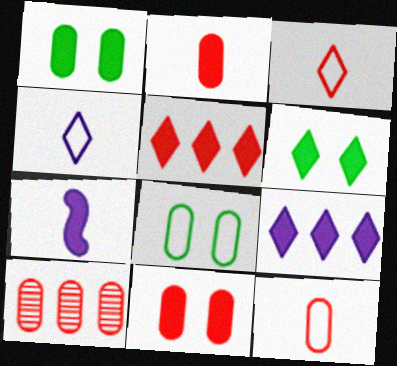[[1, 5, 7], 
[10, 11, 12]]